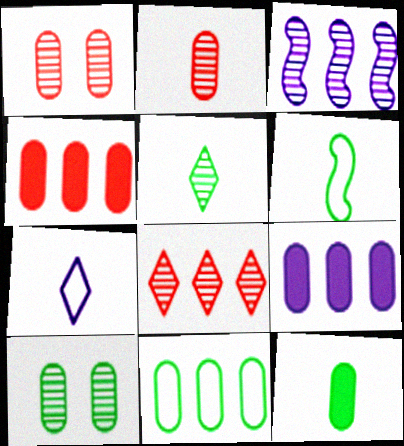[[1, 3, 5], 
[5, 6, 12], 
[10, 11, 12]]